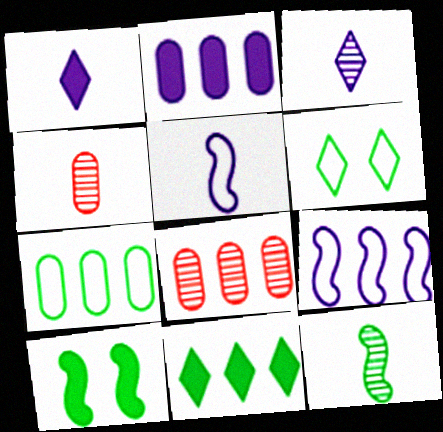[[2, 7, 8], 
[3, 4, 12], 
[8, 9, 11]]